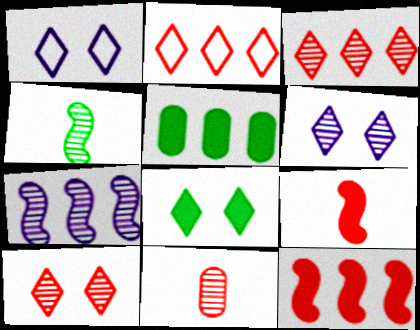[[1, 8, 10], 
[2, 5, 7]]